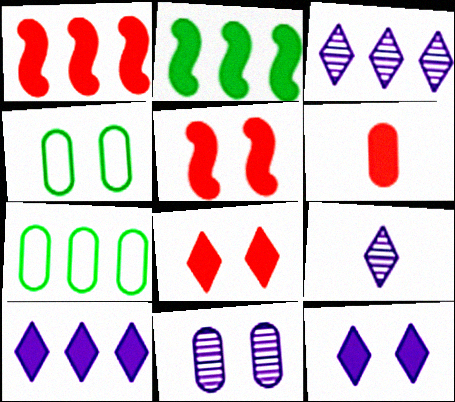[[1, 3, 7], 
[1, 4, 9], 
[1, 6, 8], 
[2, 6, 12], 
[5, 7, 9], 
[6, 7, 11]]